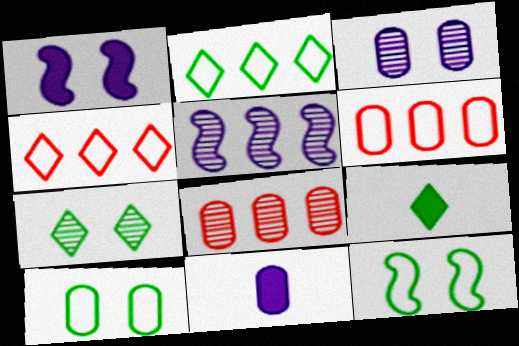[[2, 7, 9], 
[8, 10, 11]]